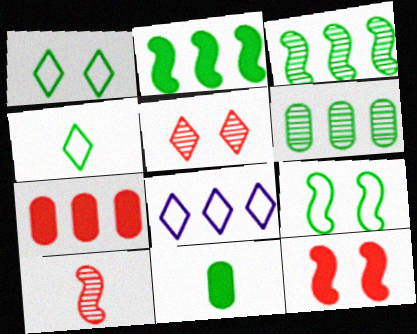[[1, 3, 11], 
[3, 7, 8]]